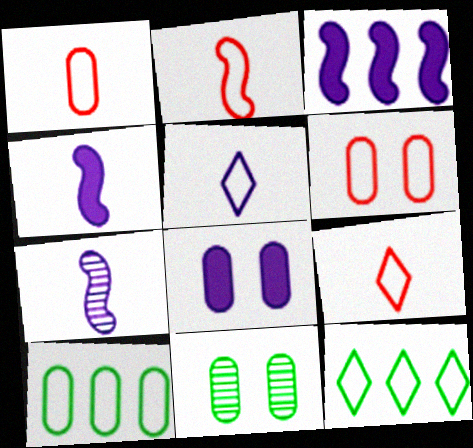[[1, 2, 9], 
[3, 9, 11], 
[6, 8, 11]]